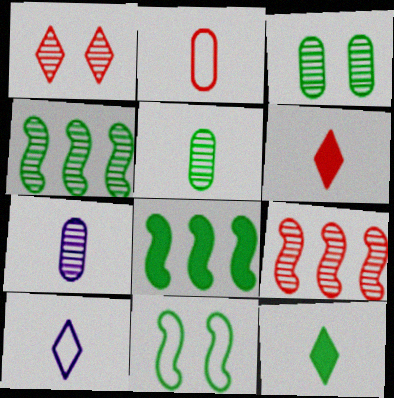[[1, 4, 7]]